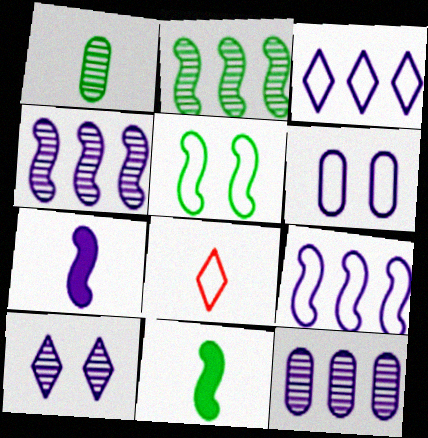[[1, 7, 8], 
[2, 5, 11]]